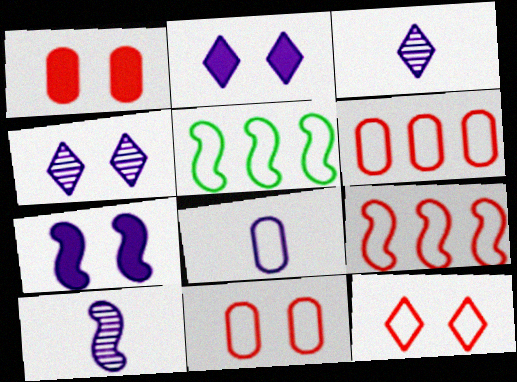[[1, 3, 5], 
[5, 8, 12]]